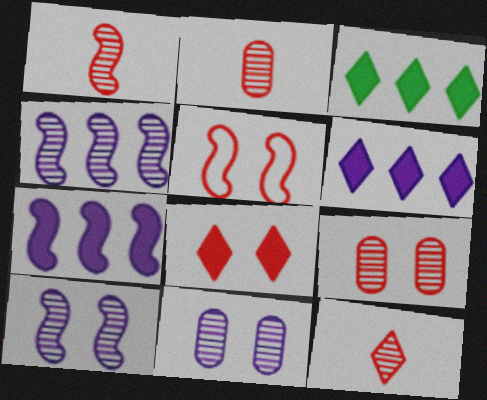[[1, 2, 12], 
[5, 8, 9]]